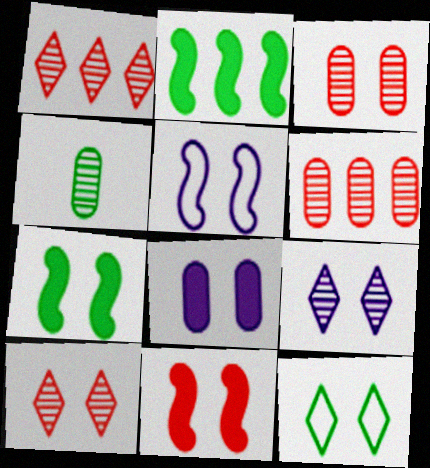[[2, 4, 12], 
[5, 8, 9]]